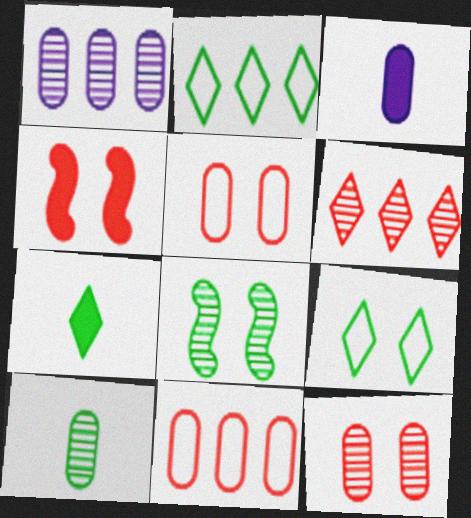[[1, 10, 12]]